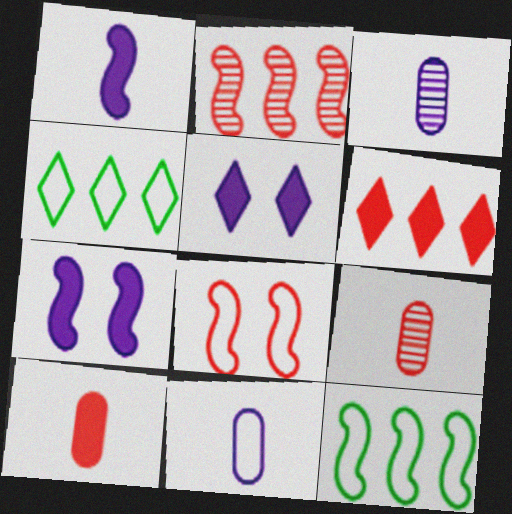[[4, 7, 9], 
[4, 8, 11], 
[5, 9, 12], 
[6, 8, 9]]